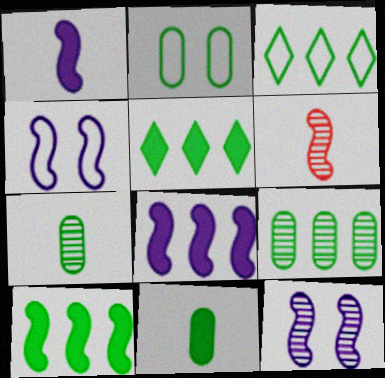[[2, 9, 11], 
[3, 9, 10], 
[4, 6, 10]]